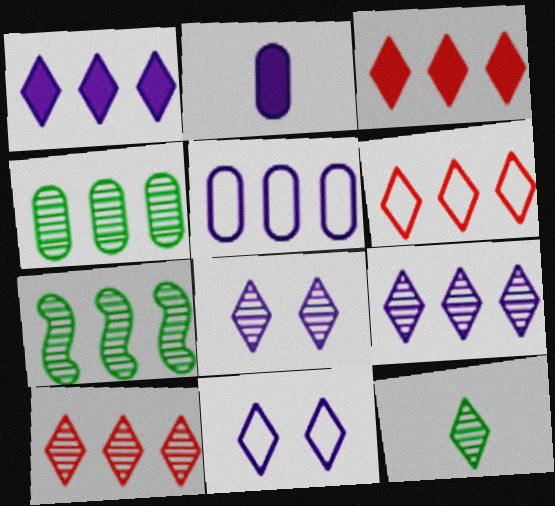[[3, 5, 7], 
[3, 6, 10], 
[3, 11, 12], 
[8, 10, 12]]